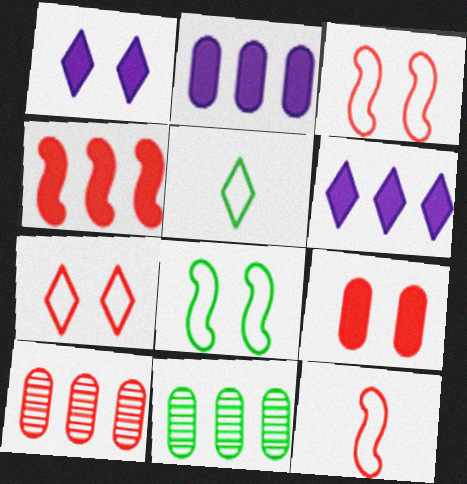[[1, 11, 12]]